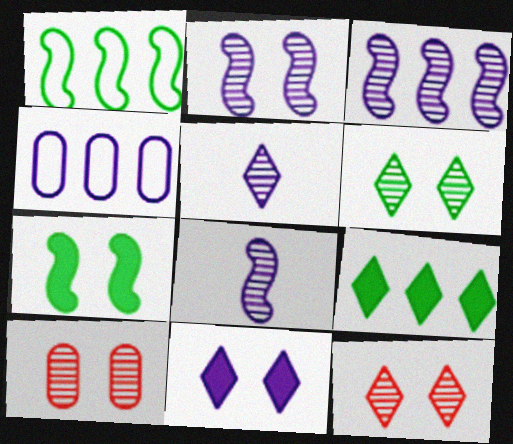[[2, 3, 8], 
[2, 6, 10], 
[4, 8, 11]]